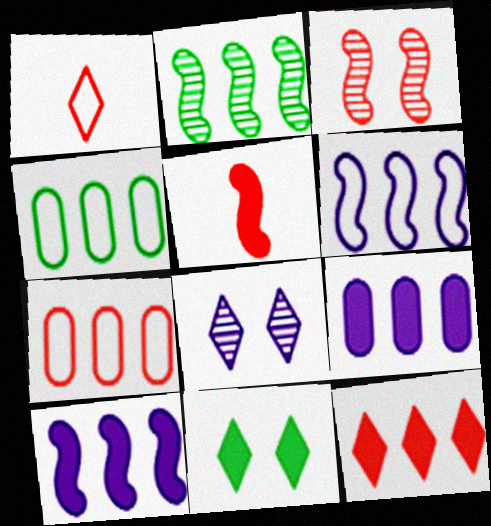[[4, 5, 8], 
[5, 9, 11]]